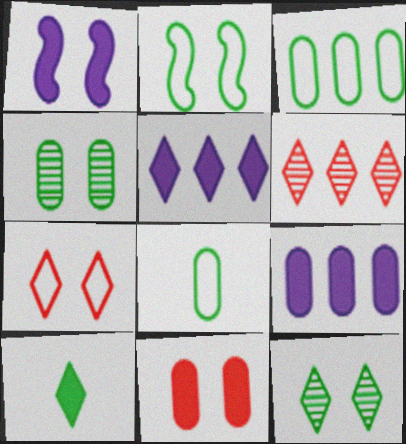[[1, 4, 7], 
[1, 6, 8]]